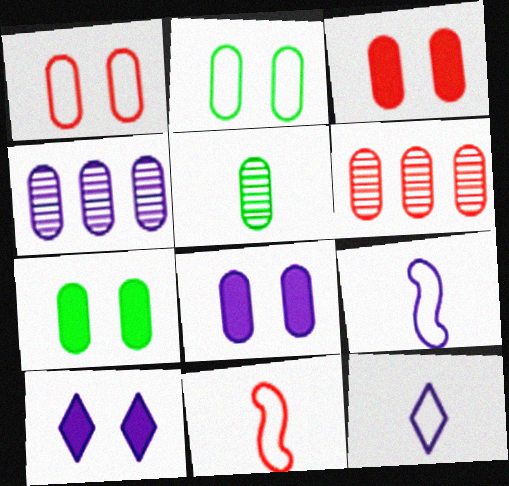[[3, 7, 8], 
[4, 9, 10]]